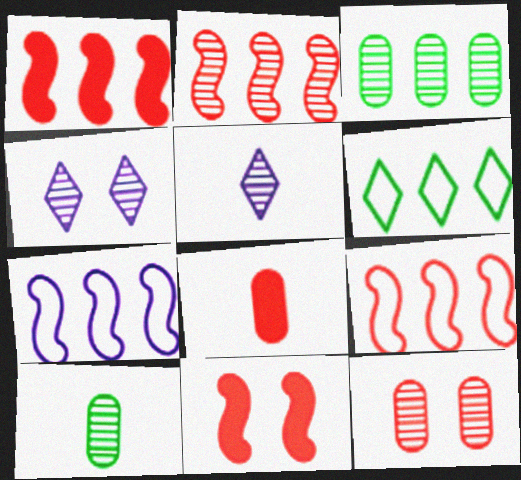[[1, 2, 9], 
[2, 4, 10]]